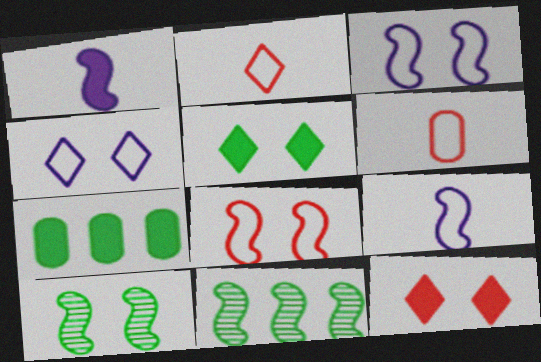[[1, 7, 12], 
[1, 8, 11]]